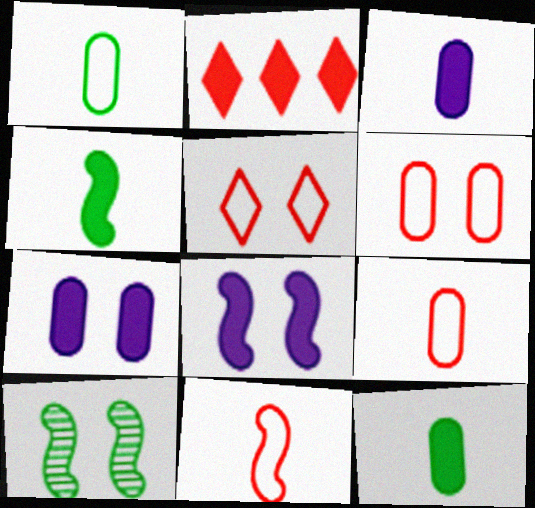[[2, 4, 7], 
[2, 8, 12], 
[5, 7, 10]]